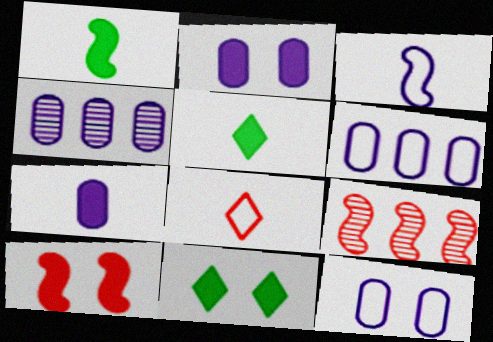[[2, 10, 11], 
[4, 7, 12], 
[5, 9, 12]]